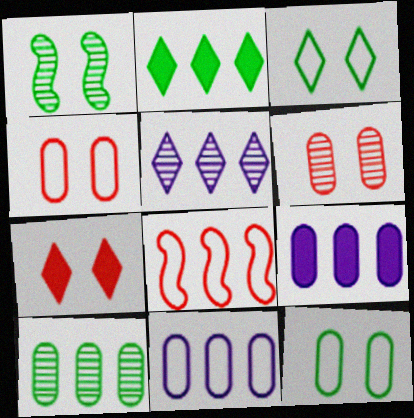[]